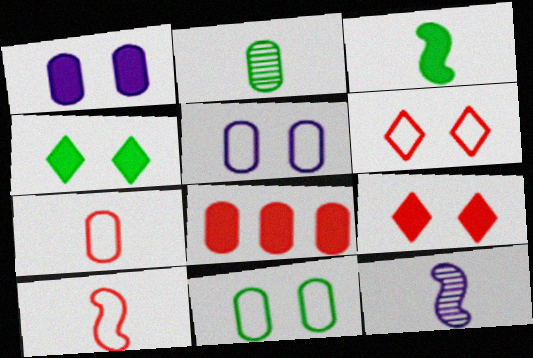[[2, 5, 8], 
[3, 10, 12]]